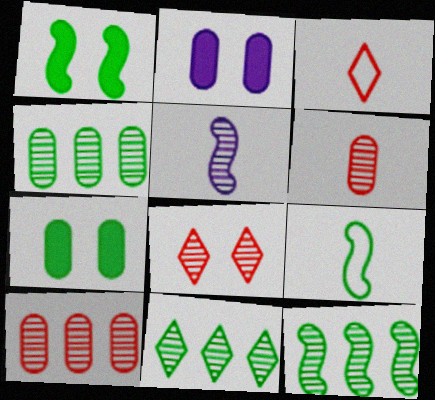[[1, 9, 12], 
[2, 3, 12], 
[4, 5, 8], 
[4, 11, 12], 
[7, 9, 11]]